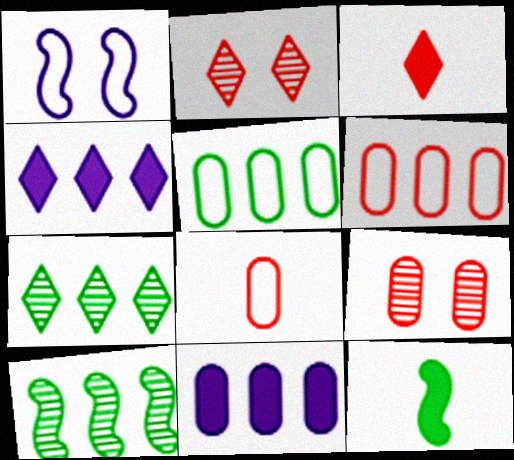[[4, 6, 10]]